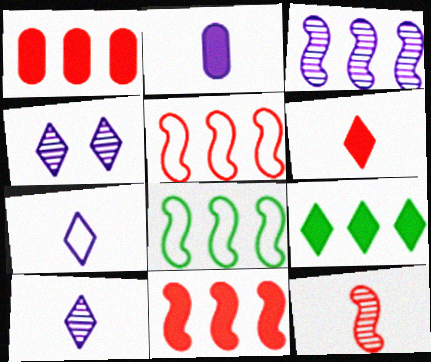[[3, 8, 11]]